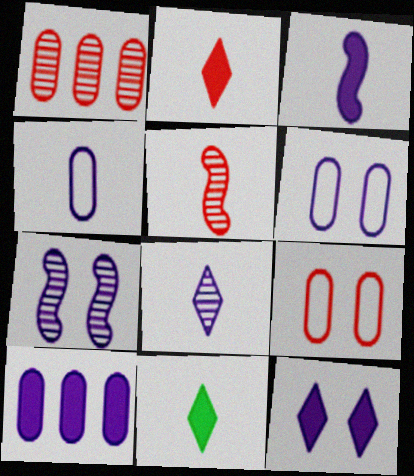[[3, 4, 8], 
[3, 10, 12], 
[4, 5, 11], 
[6, 7, 12]]